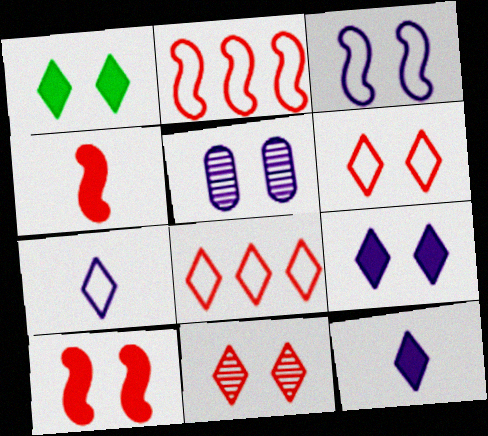[[3, 5, 9]]